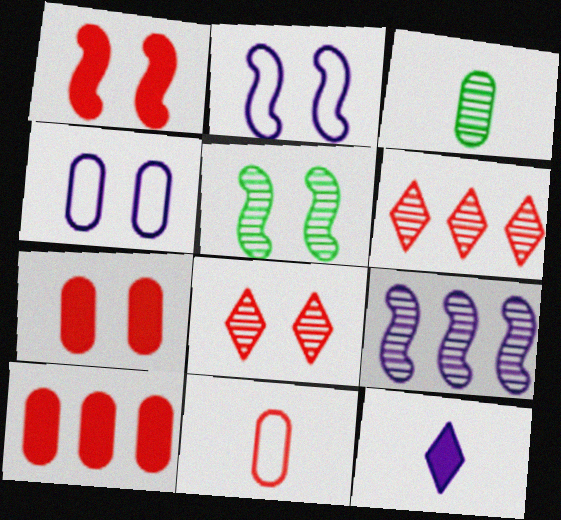[[1, 2, 5], 
[1, 6, 11], 
[3, 4, 10], 
[3, 8, 9], 
[4, 9, 12]]